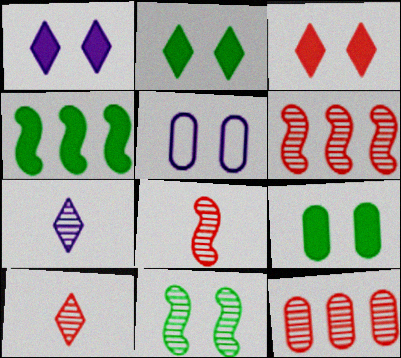[[1, 2, 3], 
[3, 5, 11], 
[4, 5, 10], 
[7, 11, 12]]